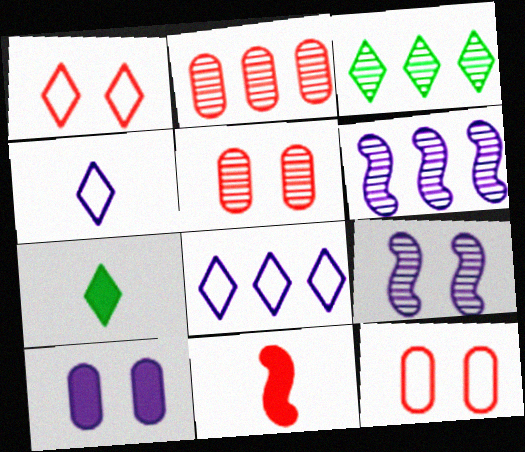[[1, 2, 11], 
[2, 3, 6], 
[4, 6, 10], 
[6, 7, 12]]